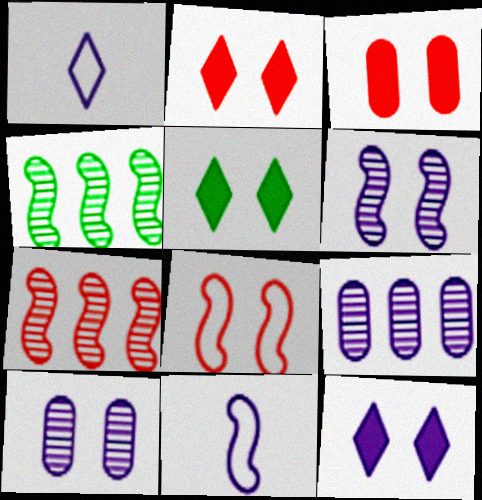[[1, 3, 4], 
[2, 5, 12], 
[5, 8, 10], 
[9, 11, 12]]